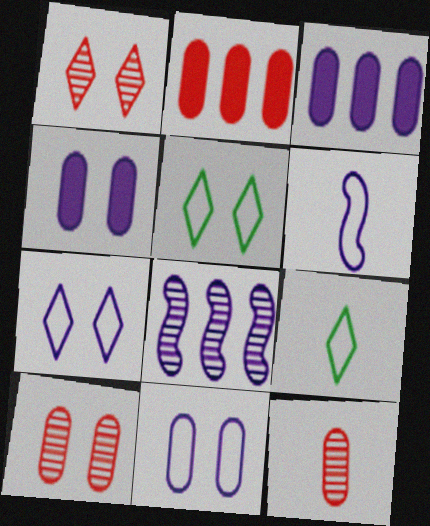[]